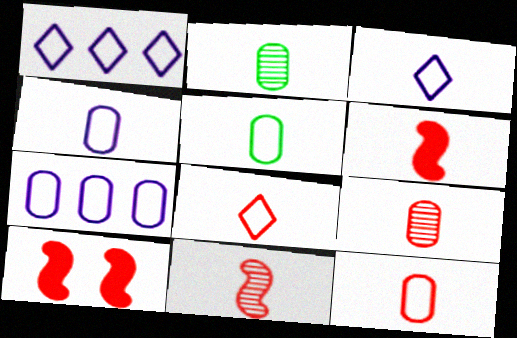[[1, 2, 10], 
[2, 3, 6], 
[4, 5, 12], 
[6, 8, 9]]